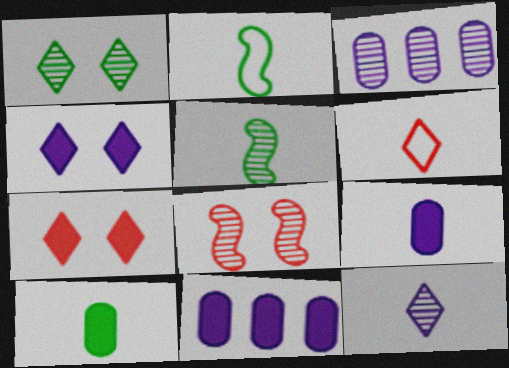[[2, 3, 7], 
[5, 6, 9]]